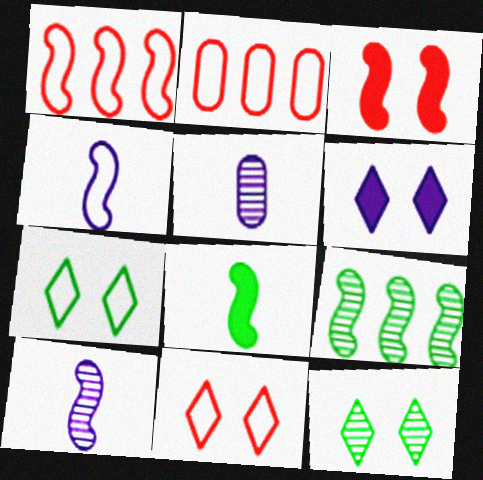[[2, 4, 7], 
[3, 4, 9], 
[6, 11, 12]]